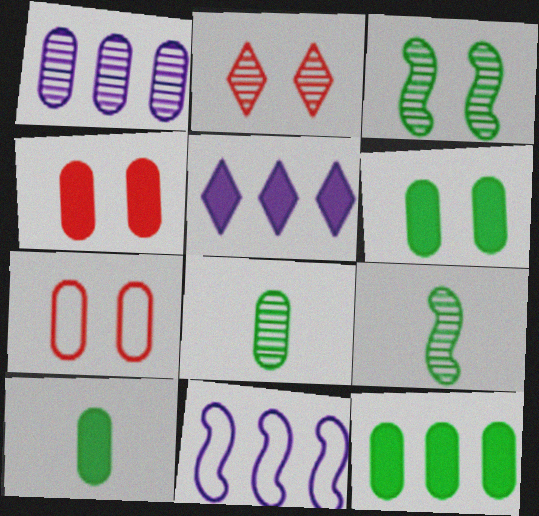[[1, 2, 9], 
[1, 5, 11], 
[1, 7, 10], 
[2, 10, 11], 
[5, 7, 9], 
[6, 10, 12]]